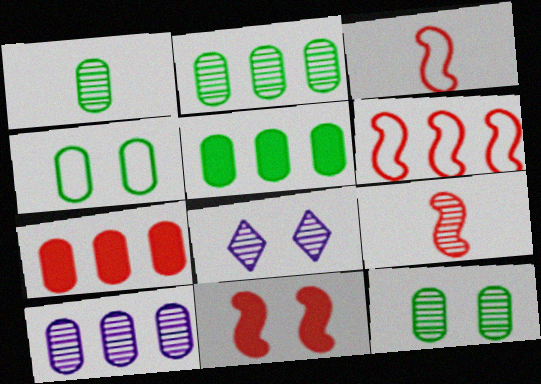[[1, 2, 12], 
[1, 4, 5], 
[2, 8, 9], 
[3, 5, 8], 
[4, 8, 11], 
[6, 9, 11]]